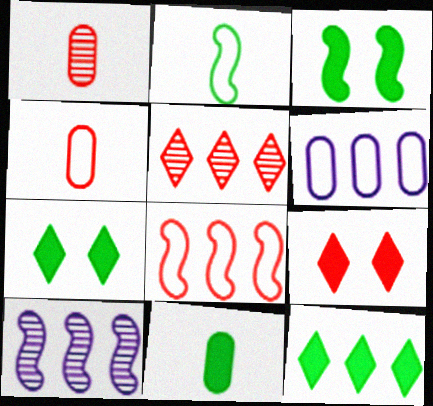[[1, 8, 9], 
[3, 11, 12], 
[4, 7, 10]]